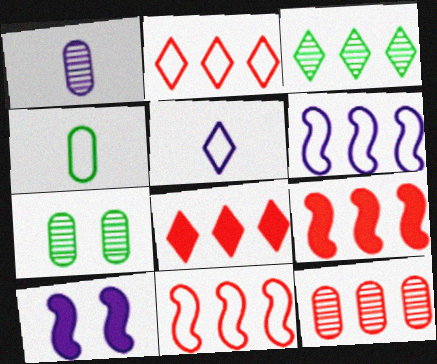[[1, 7, 12], 
[2, 9, 12], 
[5, 7, 9], 
[8, 11, 12]]